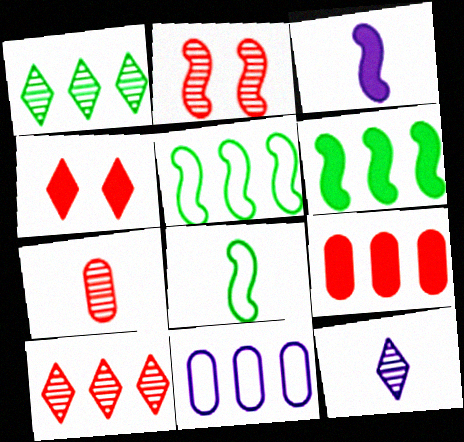[[2, 3, 5], 
[2, 7, 10], 
[6, 10, 11]]